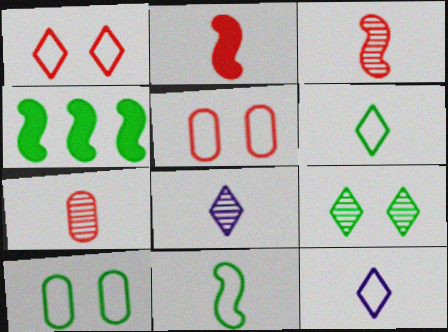[[4, 5, 8]]